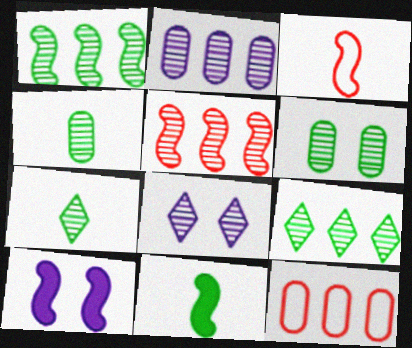[[1, 3, 10], 
[1, 6, 7], 
[2, 5, 9], 
[4, 5, 8], 
[7, 10, 12], 
[8, 11, 12]]